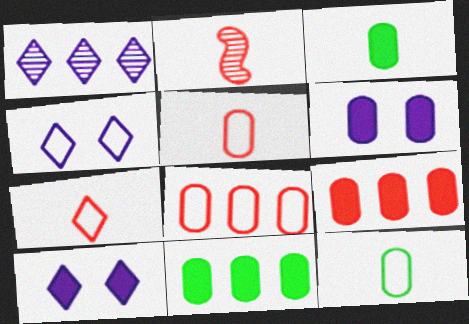[[2, 4, 11], 
[3, 6, 9]]